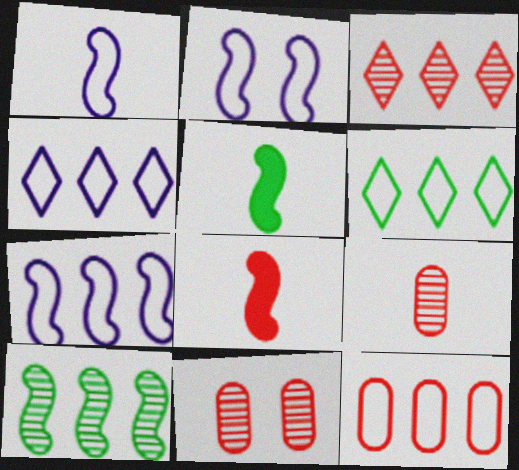[[1, 2, 7], 
[2, 8, 10], 
[4, 5, 11], 
[6, 7, 12]]